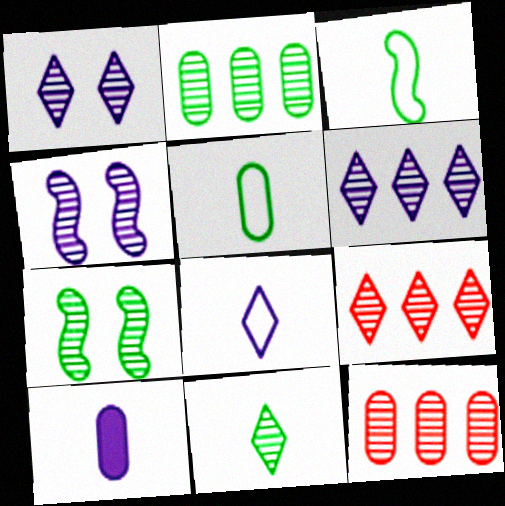[[1, 9, 11], 
[2, 7, 11], 
[4, 11, 12]]